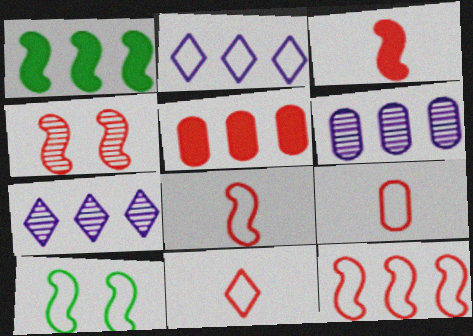[[2, 9, 10], 
[3, 4, 12], 
[4, 5, 11], 
[8, 9, 11]]